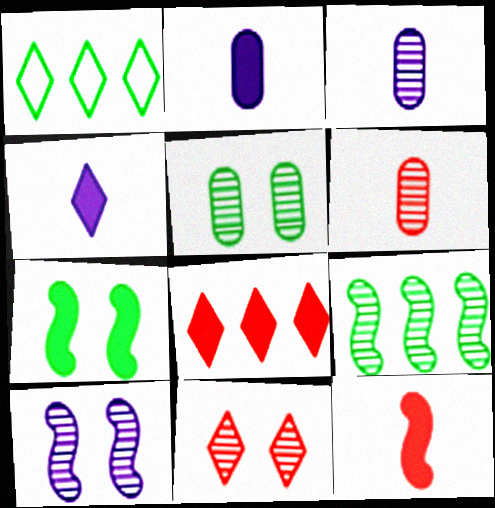[[1, 4, 11], 
[2, 7, 8], 
[3, 9, 11], 
[5, 10, 11]]